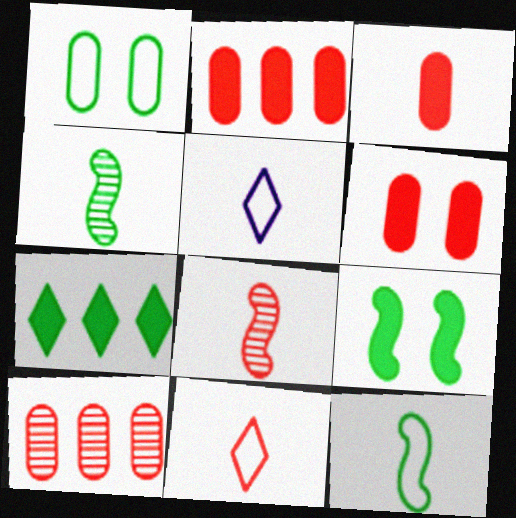[[1, 4, 7], 
[2, 3, 6], 
[3, 4, 5], 
[3, 8, 11], 
[5, 9, 10]]